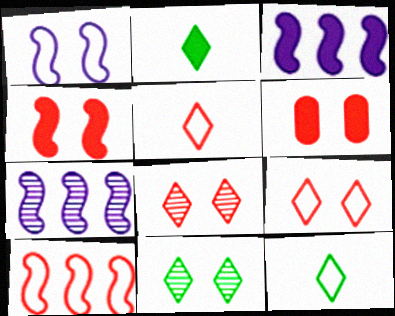[[1, 6, 11], 
[2, 3, 6], 
[6, 7, 12]]